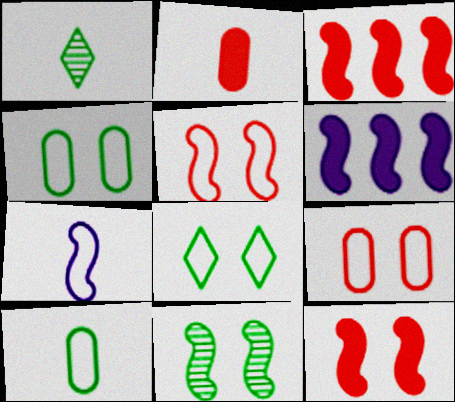[[1, 2, 7], 
[1, 6, 9], 
[3, 7, 11]]